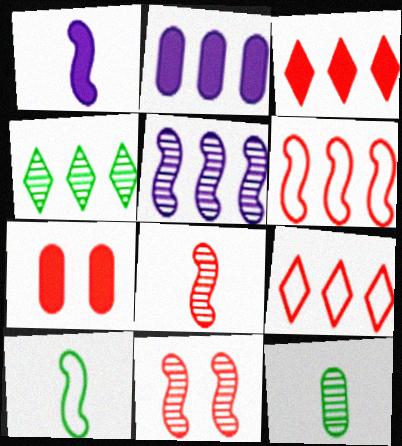[[1, 8, 10], 
[2, 4, 6], 
[7, 8, 9]]